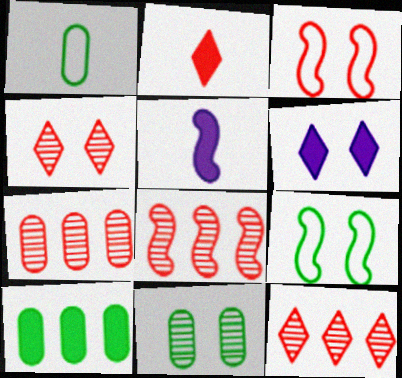[[1, 6, 8], 
[1, 10, 11], 
[2, 3, 7], 
[3, 6, 11], 
[5, 8, 9], 
[7, 8, 12]]